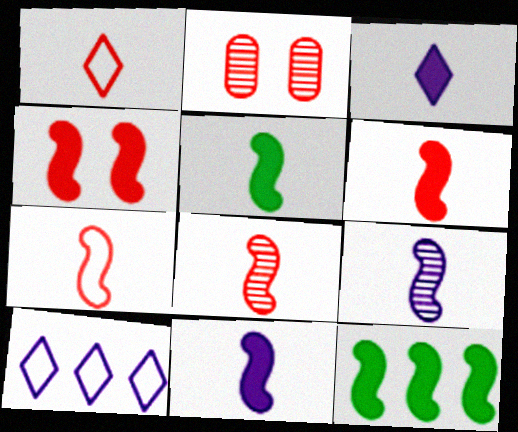[[2, 5, 10], 
[4, 11, 12], 
[5, 6, 11], 
[5, 7, 9], 
[6, 7, 8]]